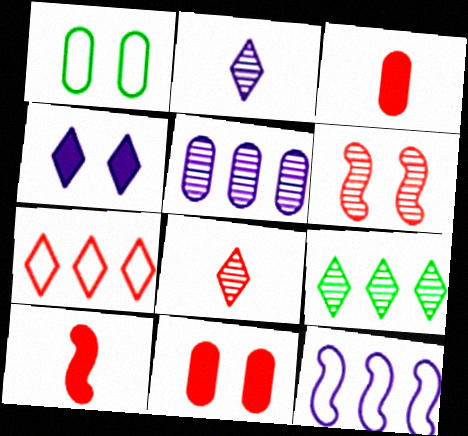[[1, 3, 5], 
[1, 4, 6], 
[3, 6, 7]]